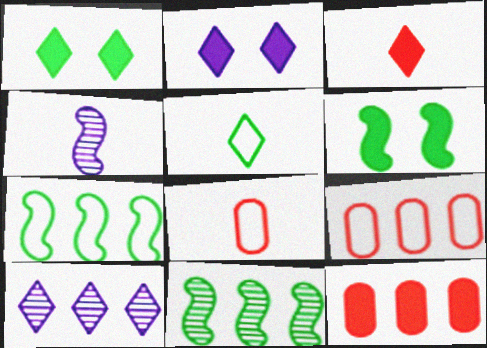[[1, 4, 9], 
[2, 8, 11], 
[6, 8, 10], 
[7, 10, 12]]